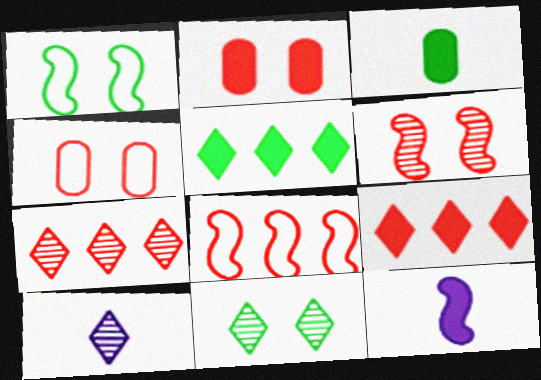[[2, 5, 12], 
[7, 10, 11]]